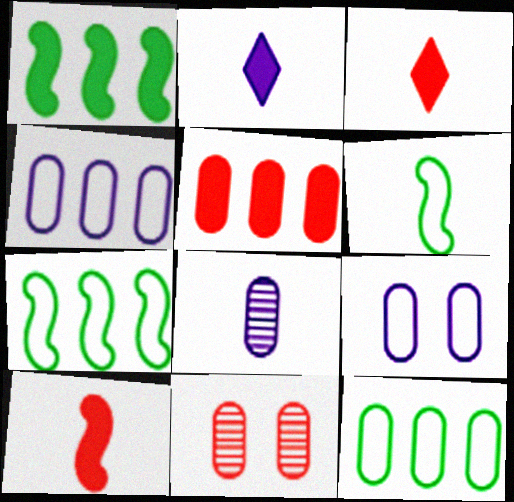[[2, 7, 11], 
[3, 6, 8]]